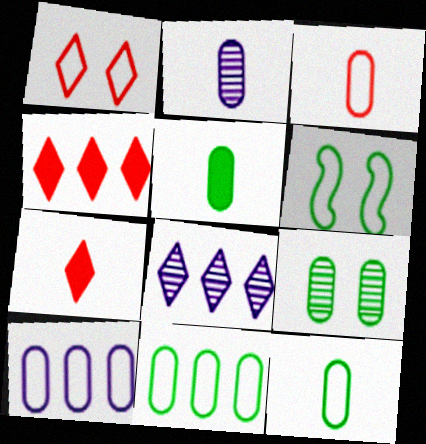[[2, 3, 5], 
[2, 4, 6], 
[5, 9, 11]]